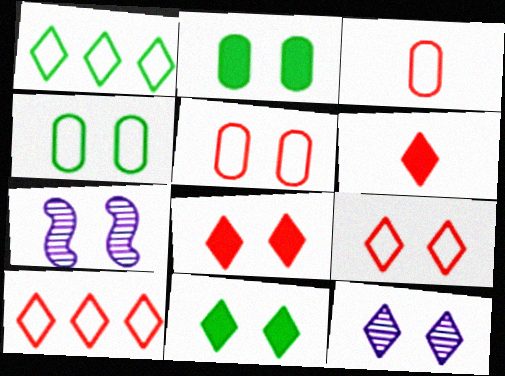[[1, 6, 12], 
[2, 7, 9], 
[4, 7, 8], 
[5, 7, 11], 
[9, 11, 12]]